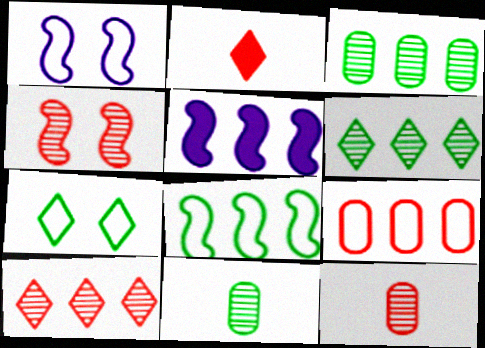[[1, 2, 3], 
[2, 4, 9], 
[4, 10, 12], 
[5, 6, 9], 
[5, 7, 12]]